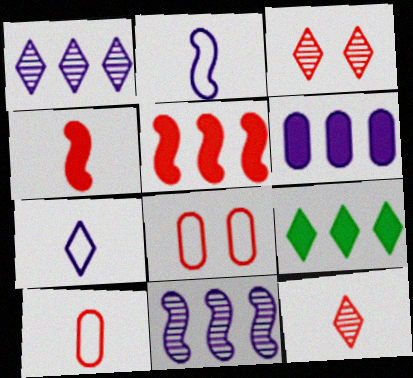[[3, 5, 10], 
[3, 7, 9], 
[4, 10, 12], 
[5, 6, 9], 
[5, 8, 12]]